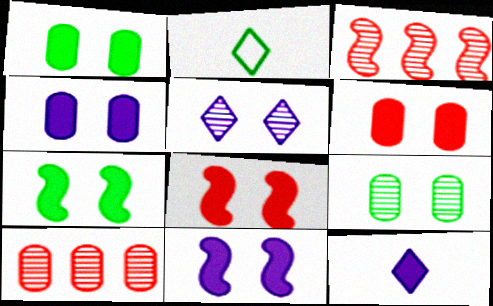[[1, 4, 6], 
[2, 3, 4], 
[2, 10, 11], 
[7, 8, 11]]